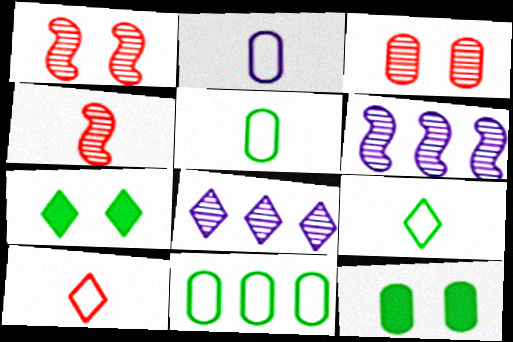[[6, 10, 12], 
[7, 8, 10]]